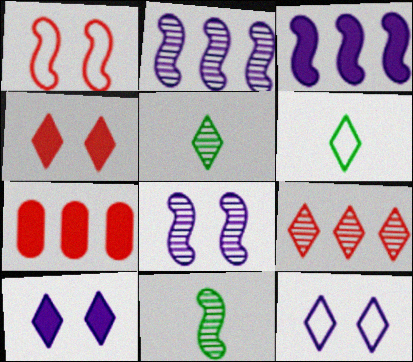[[1, 3, 11], 
[6, 7, 8], 
[6, 9, 10], 
[7, 11, 12]]